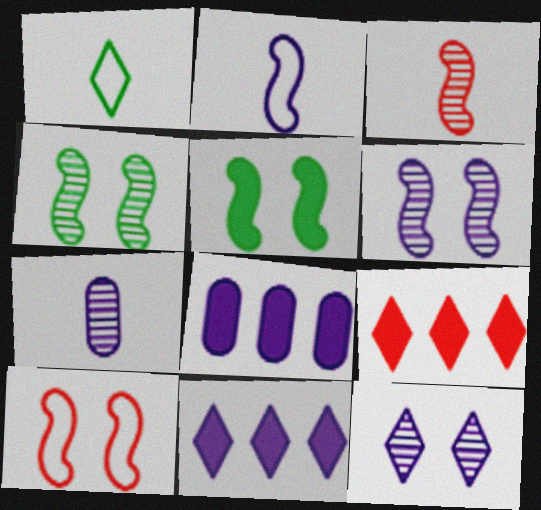[[1, 9, 12], 
[2, 8, 12], 
[5, 6, 10]]